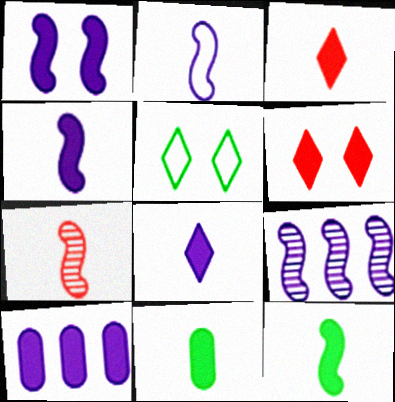[[1, 2, 9], 
[1, 8, 10], 
[2, 7, 12], 
[3, 4, 11], 
[5, 7, 10], 
[6, 10, 12]]